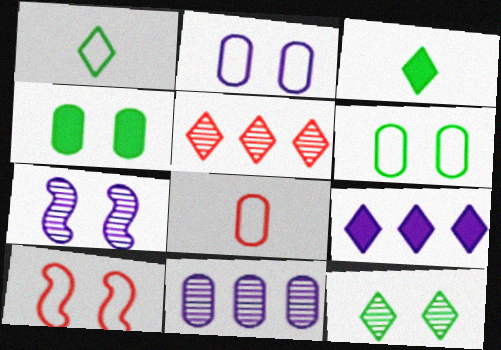[[3, 10, 11], 
[4, 8, 11]]